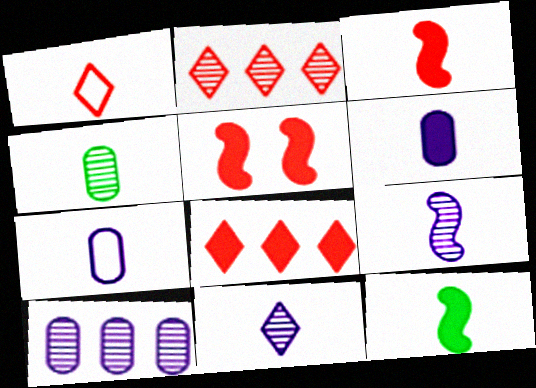[]